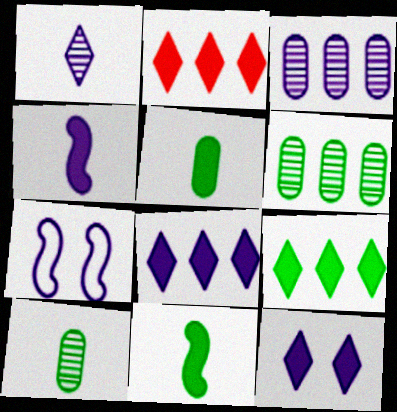[[2, 7, 10], 
[2, 8, 9]]